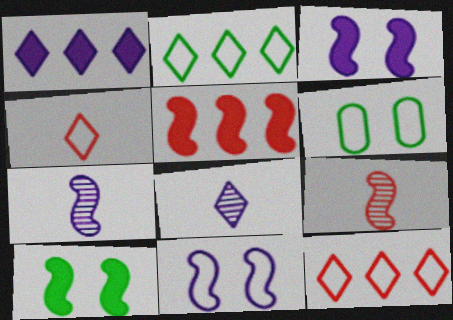[[1, 6, 9], 
[5, 6, 8]]